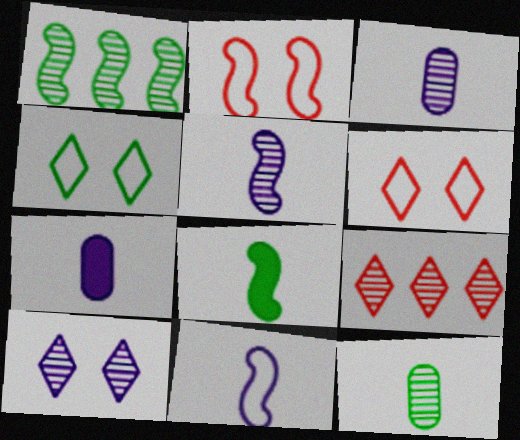[[1, 6, 7]]